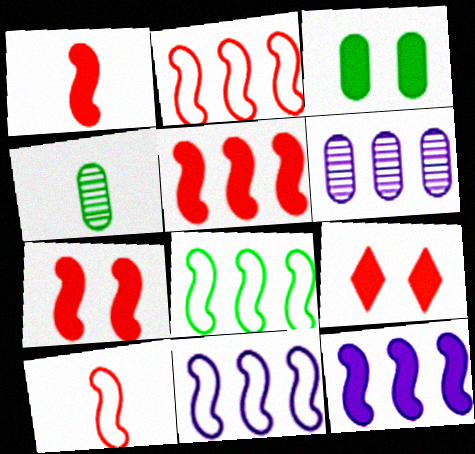[[1, 5, 7], 
[2, 8, 11], 
[4, 9, 11]]